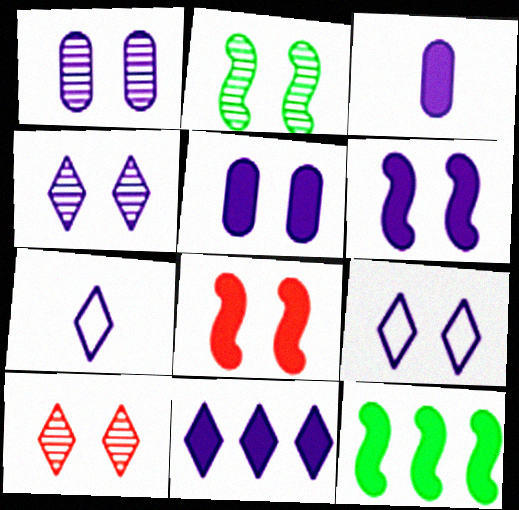[[1, 2, 10], 
[1, 6, 9], 
[3, 6, 11], 
[4, 7, 11]]